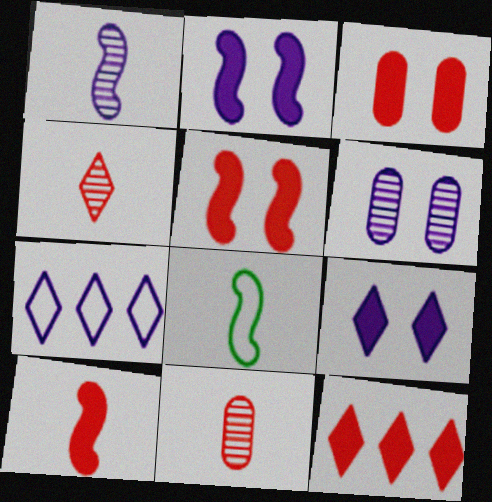[[1, 8, 10], 
[3, 10, 12], 
[6, 8, 12]]